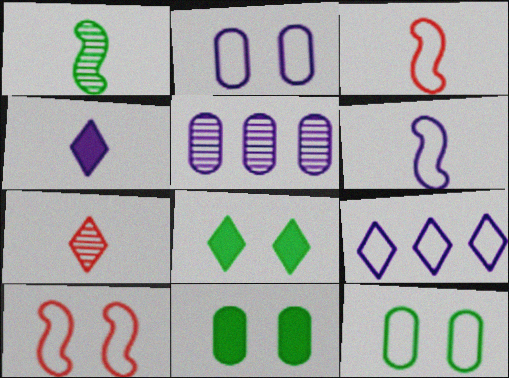[[2, 6, 9], 
[3, 5, 8], 
[3, 9, 12], 
[7, 8, 9]]